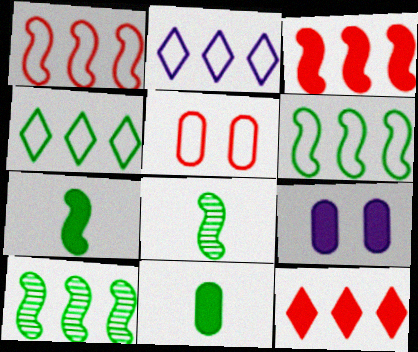[[7, 9, 12]]